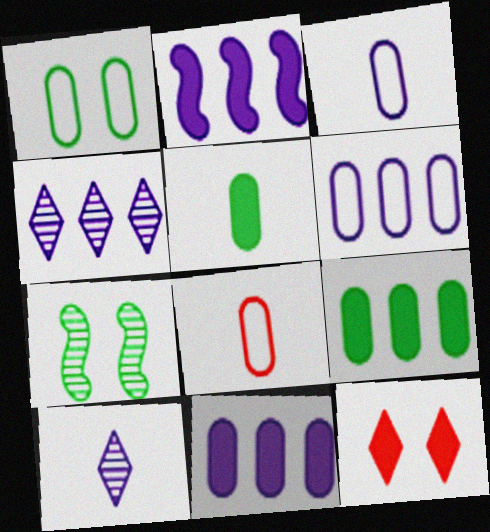[[1, 6, 8], 
[2, 4, 6], 
[2, 5, 12]]